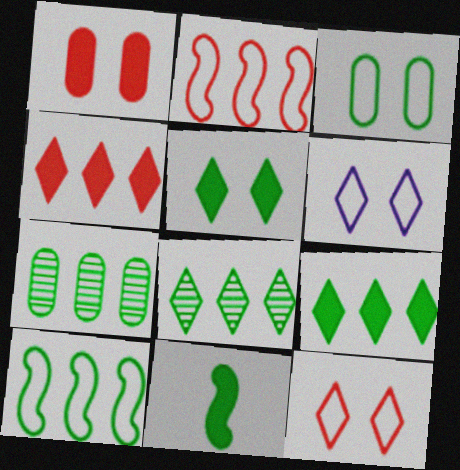[[3, 8, 11], 
[7, 9, 10]]